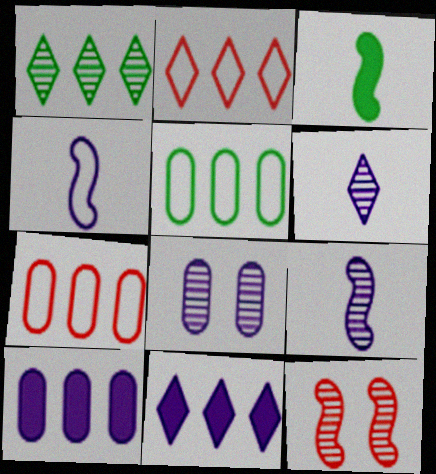[[1, 2, 11], 
[2, 3, 8], 
[4, 8, 11]]